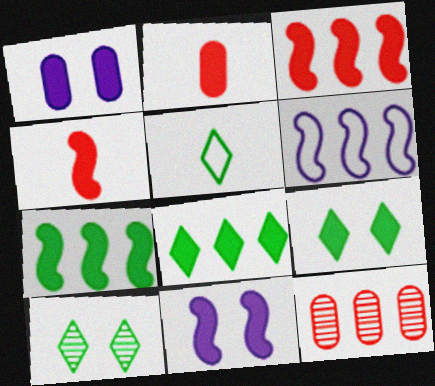[[1, 4, 8], 
[2, 6, 10], 
[2, 8, 11], 
[4, 7, 11], 
[5, 8, 10], 
[5, 11, 12], 
[6, 8, 12]]